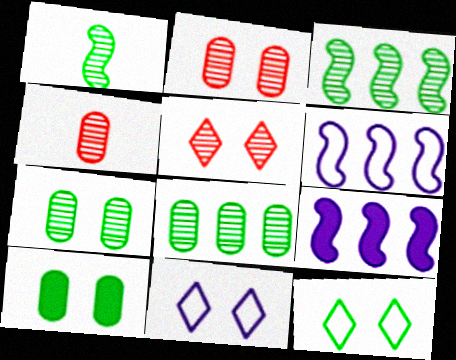[[4, 9, 12]]